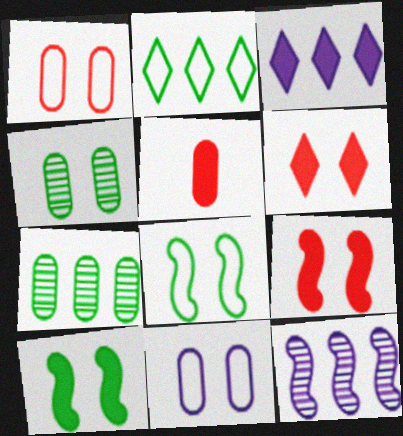[[3, 5, 10], 
[5, 7, 11]]